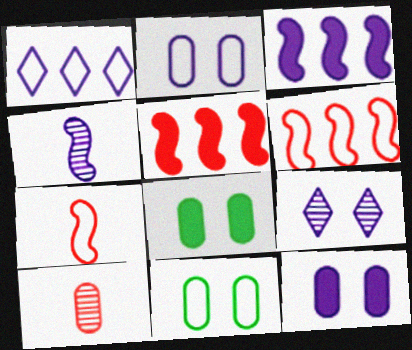[[1, 4, 12], 
[1, 7, 11]]